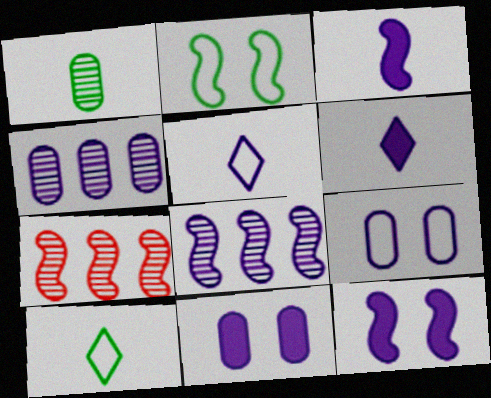[[2, 3, 7], 
[4, 5, 12], 
[5, 8, 11], 
[6, 8, 9], 
[7, 10, 11]]